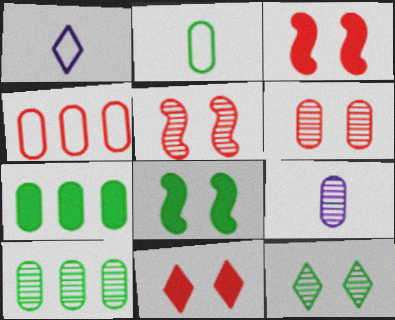[[1, 3, 10], 
[1, 5, 7], 
[6, 9, 10]]